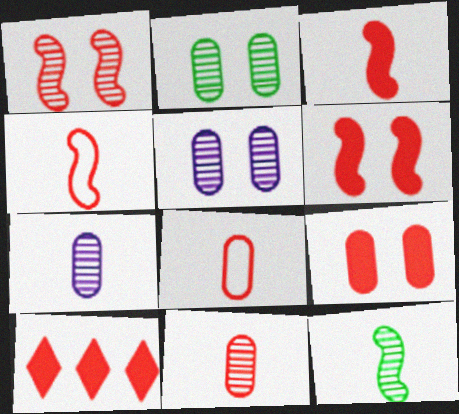[[1, 8, 10], 
[3, 9, 10]]